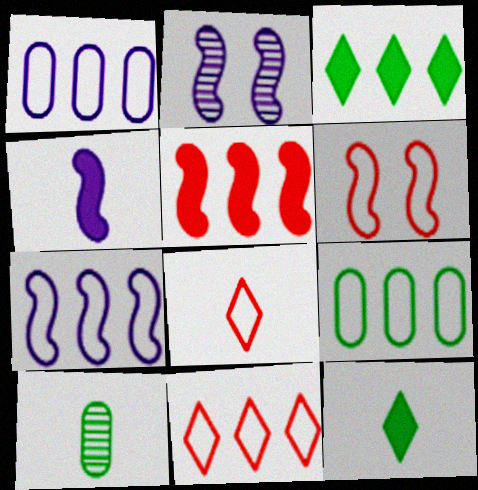[[2, 4, 7], 
[4, 8, 10], 
[7, 9, 11]]